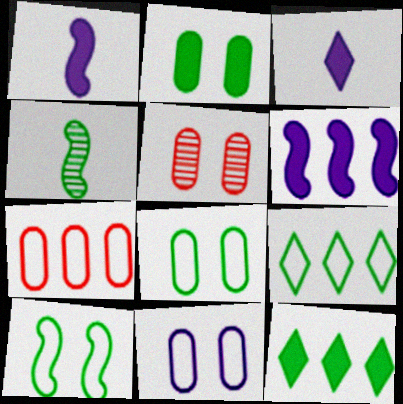[[1, 5, 9], 
[2, 4, 9], 
[2, 5, 11], 
[4, 8, 12]]